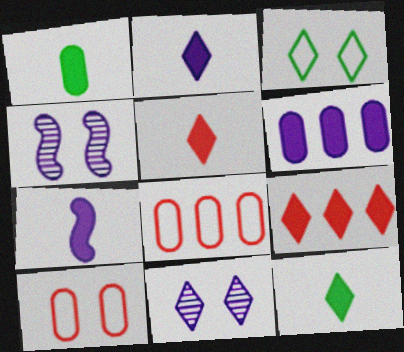[[1, 5, 7], 
[2, 5, 12], 
[4, 8, 12]]